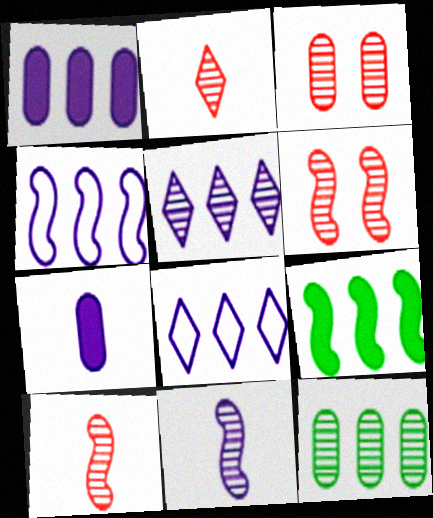[[1, 4, 5]]